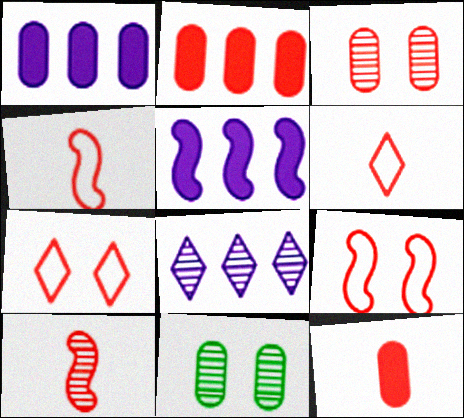[[2, 7, 10], 
[5, 6, 11], 
[6, 10, 12], 
[8, 10, 11]]